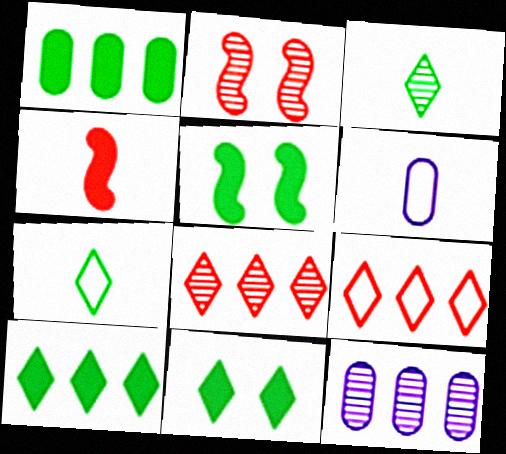[[2, 3, 12], 
[2, 6, 10], 
[3, 4, 6], 
[5, 6, 8]]